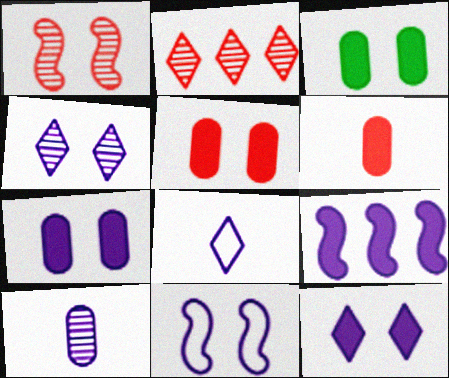[[3, 5, 7], 
[4, 7, 11]]